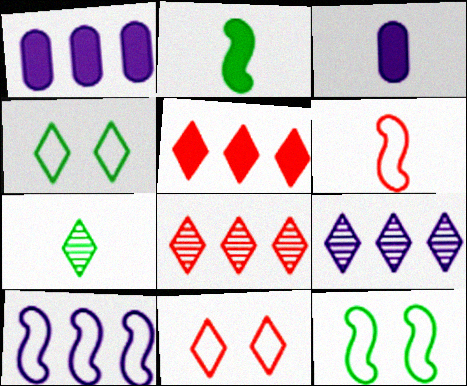[[1, 9, 10], 
[3, 6, 7], 
[3, 8, 12], 
[6, 10, 12]]